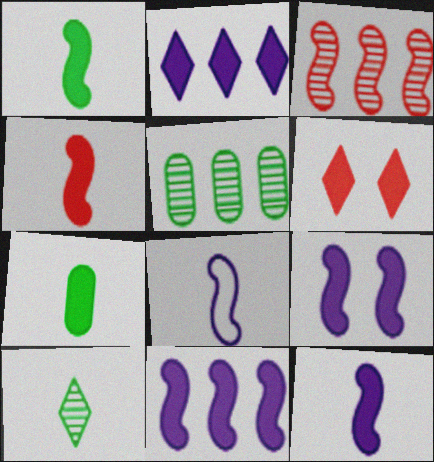[[1, 4, 12], 
[5, 6, 8], 
[6, 7, 11], 
[9, 11, 12]]